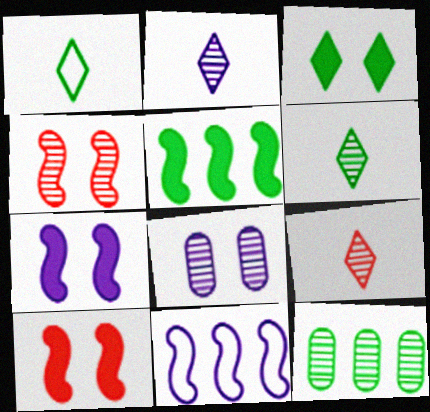[[2, 4, 12], 
[2, 6, 9]]